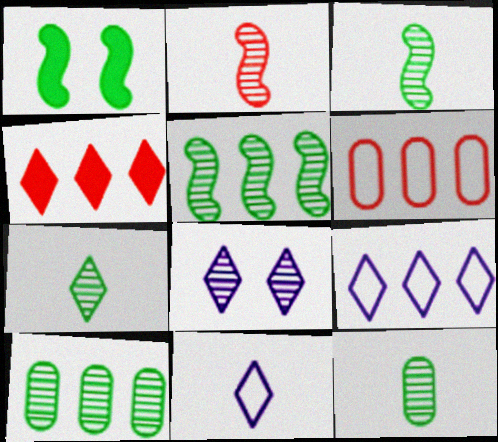[[2, 8, 10], 
[3, 7, 12]]